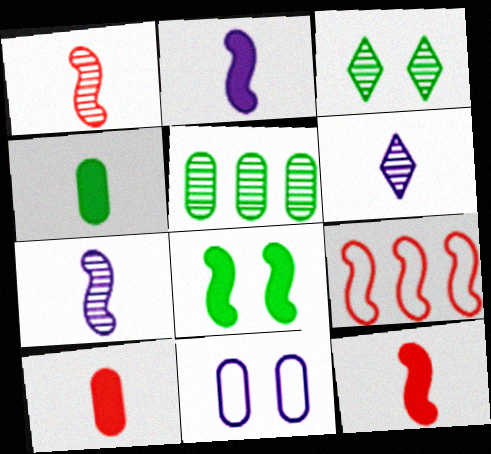[[5, 10, 11], 
[7, 8, 9]]